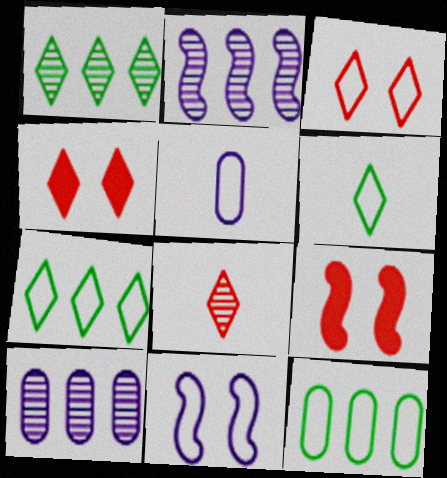[[1, 5, 9], 
[6, 9, 10]]